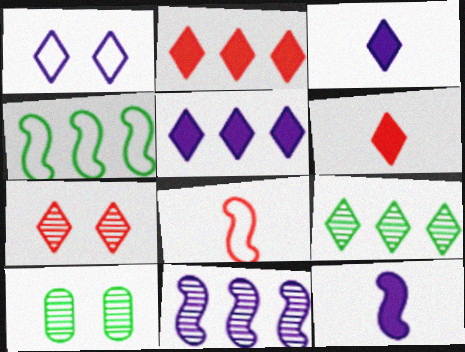[[1, 6, 9], 
[5, 8, 10]]